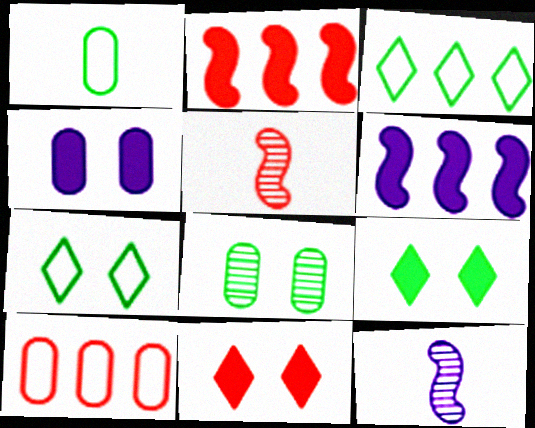[[3, 4, 5], 
[5, 10, 11], 
[9, 10, 12]]